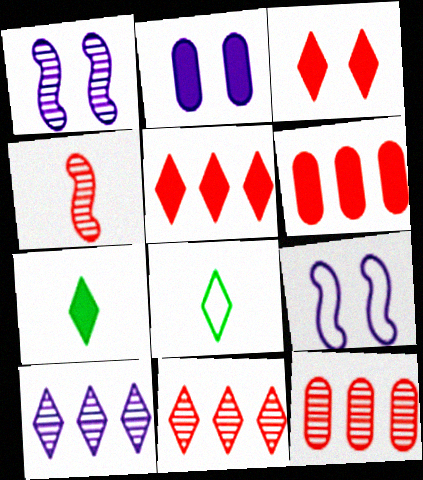[[1, 6, 8], 
[3, 8, 10], 
[7, 9, 12]]